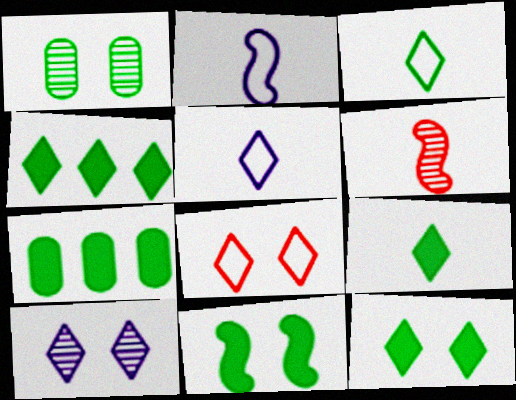[[4, 9, 12], 
[7, 9, 11], 
[8, 10, 12]]